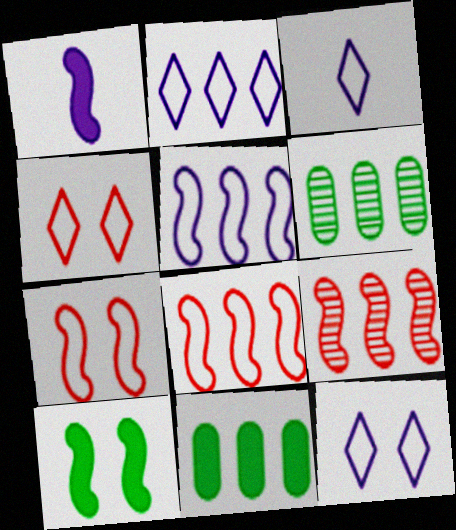[[1, 4, 6], 
[2, 3, 12], 
[2, 9, 11]]